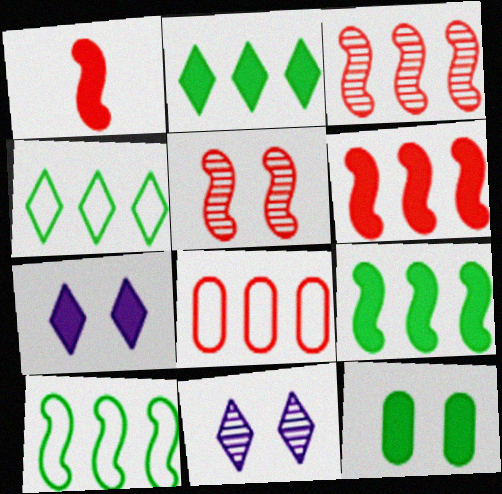[]